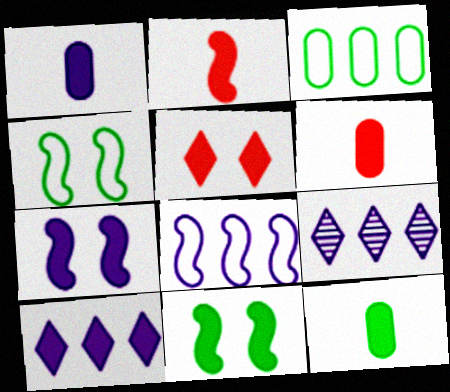[[1, 6, 12], 
[1, 7, 10], 
[4, 6, 9], 
[6, 10, 11]]